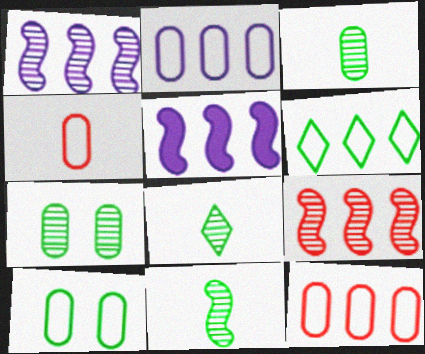[[2, 4, 10], 
[3, 8, 11]]